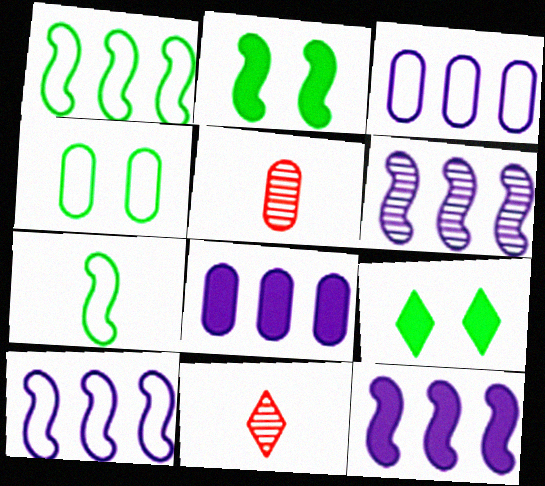[[2, 3, 11], 
[4, 5, 8], 
[4, 11, 12], 
[5, 9, 10], 
[6, 10, 12]]